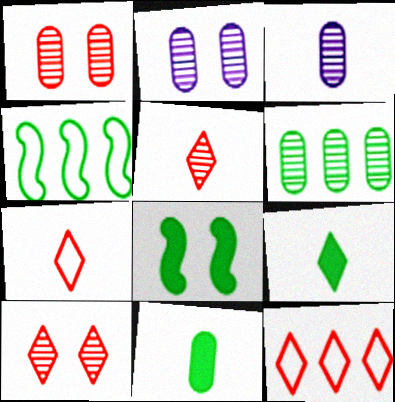[[1, 3, 6], 
[3, 8, 12]]